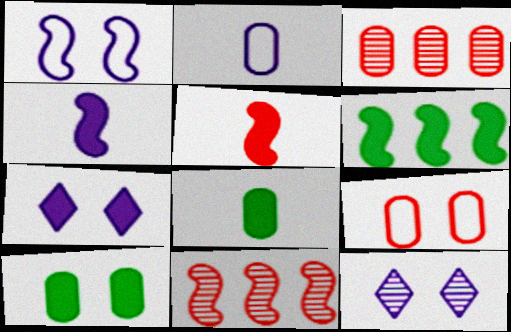[[2, 3, 10]]